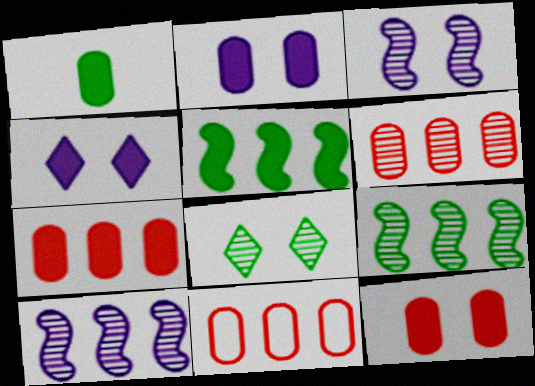[[1, 2, 7], 
[6, 7, 11]]